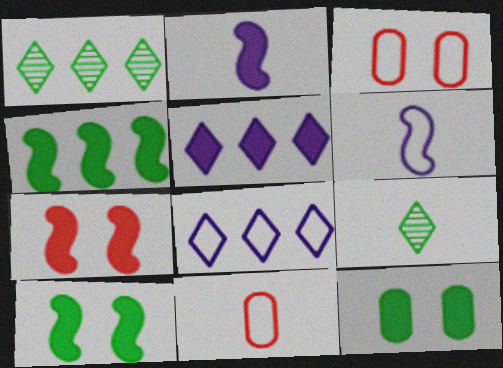[[1, 2, 3], 
[2, 4, 7], 
[2, 9, 11]]